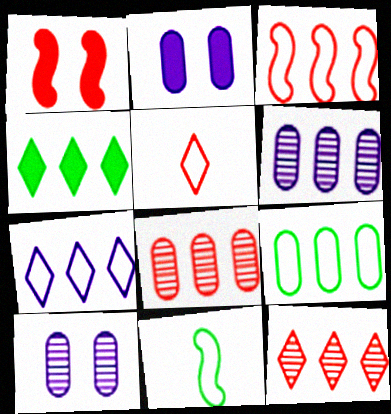[[1, 5, 8], 
[2, 11, 12], 
[3, 4, 6], 
[3, 7, 9], 
[4, 7, 12]]